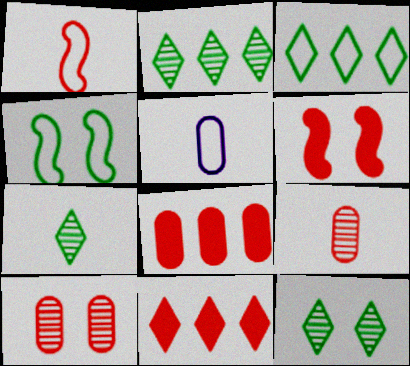[[1, 10, 11], 
[2, 5, 6], 
[2, 7, 12]]